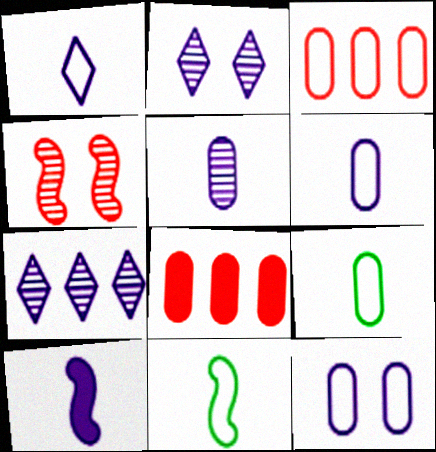[[1, 5, 10], 
[2, 8, 11], 
[3, 9, 12], 
[7, 10, 12]]